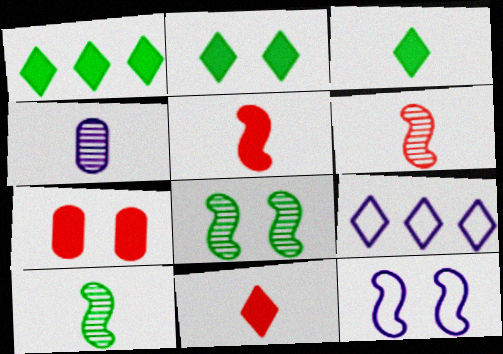[[1, 2, 3], 
[7, 9, 10]]